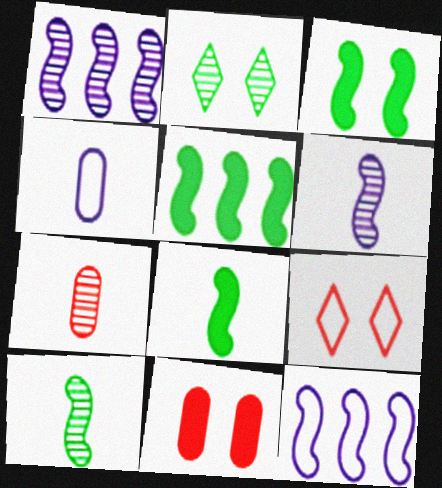[[1, 2, 7], 
[3, 5, 8]]